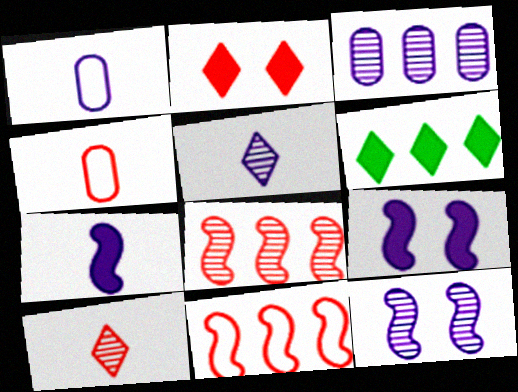[[1, 5, 7], 
[2, 4, 8], 
[3, 5, 12], 
[3, 6, 11], 
[4, 6, 12]]